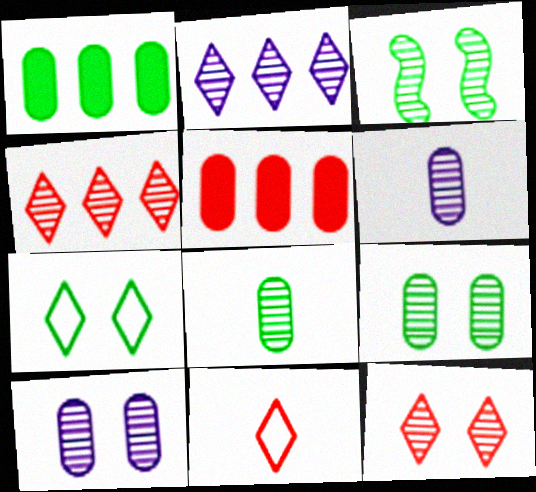[[3, 4, 6], 
[3, 10, 12]]